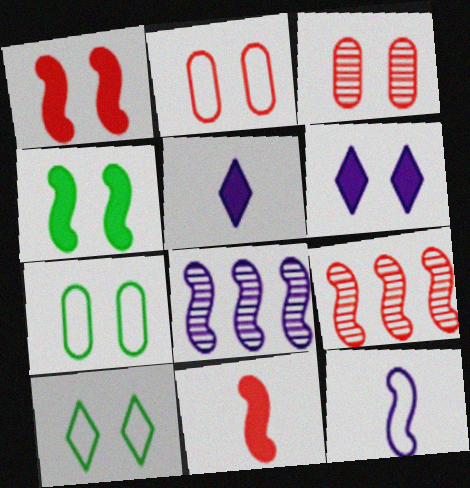[[4, 9, 12], 
[5, 7, 9]]